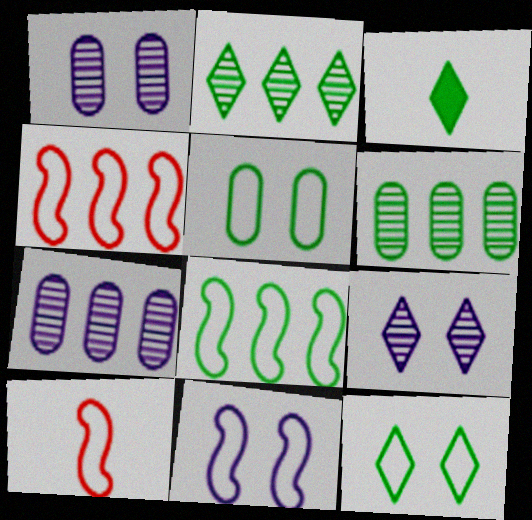[[1, 3, 4], 
[2, 3, 12], 
[8, 10, 11]]